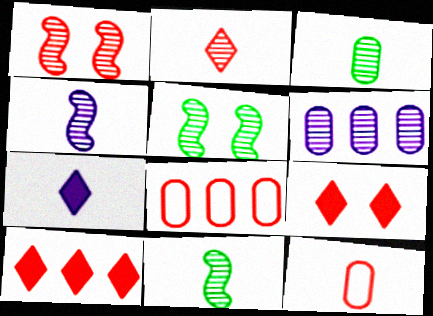[[1, 10, 12], 
[2, 3, 4], 
[2, 5, 6], 
[5, 7, 8], 
[7, 11, 12]]